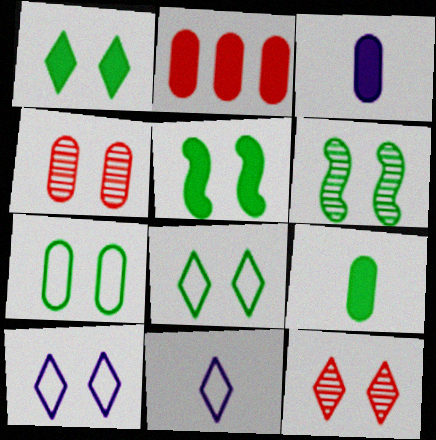[[1, 6, 7], 
[1, 10, 12], 
[2, 6, 11], 
[4, 5, 10]]